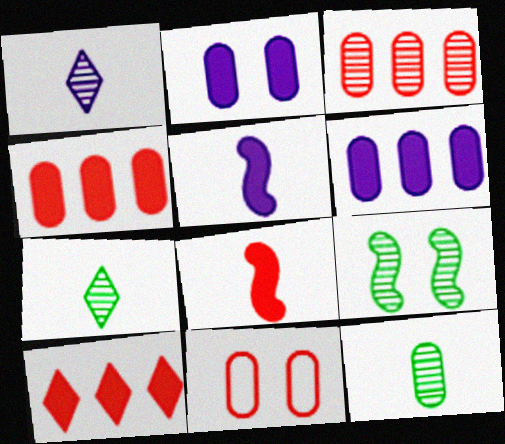[[1, 3, 9], 
[6, 11, 12]]